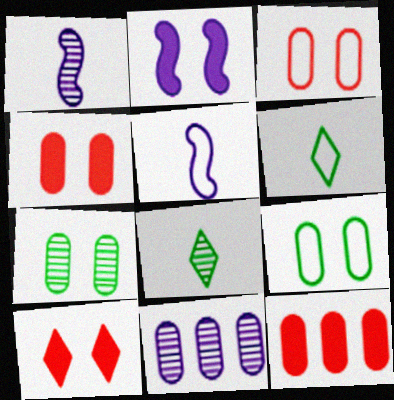[]